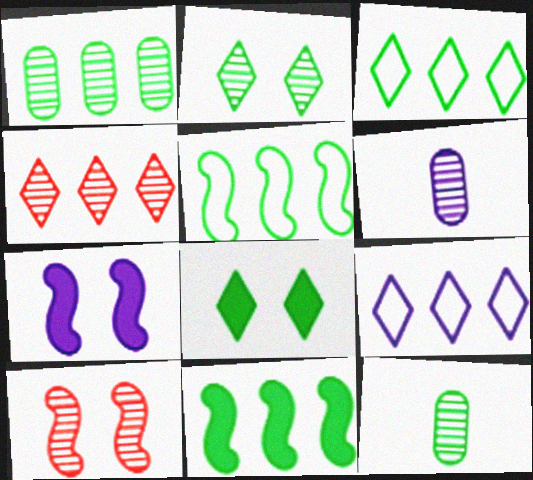[[1, 3, 11], 
[5, 8, 12], 
[6, 7, 9]]